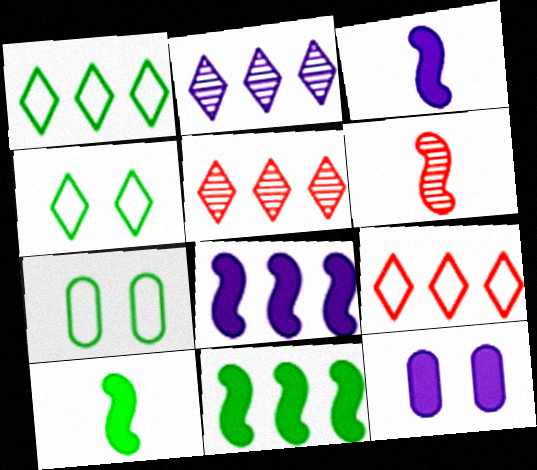[[1, 6, 12], 
[3, 5, 7]]